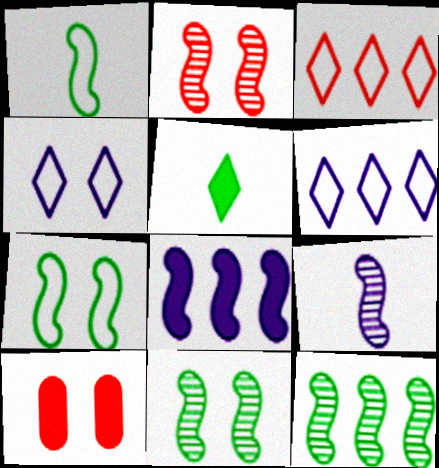[[1, 2, 8], 
[2, 9, 12], 
[4, 10, 11], 
[5, 8, 10]]